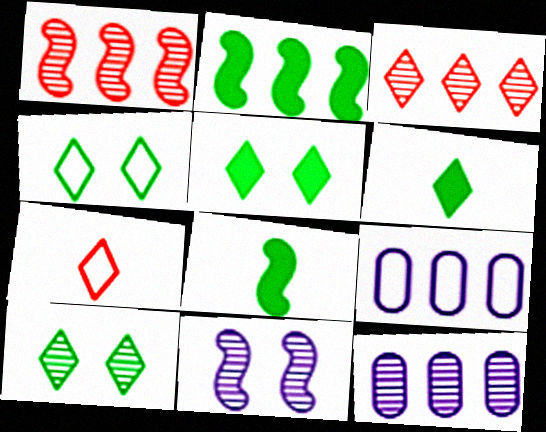[[2, 3, 9], 
[4, 5, 10]]